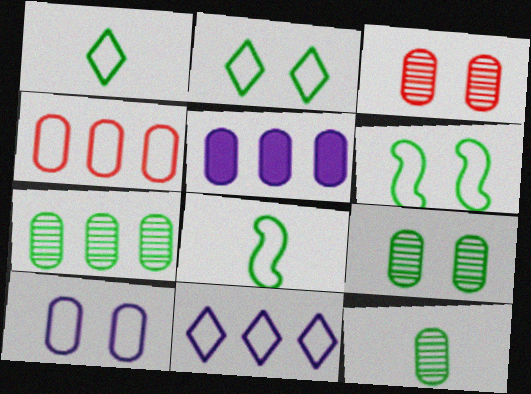[[4, 5, 7], 
[7, 9, 12]]